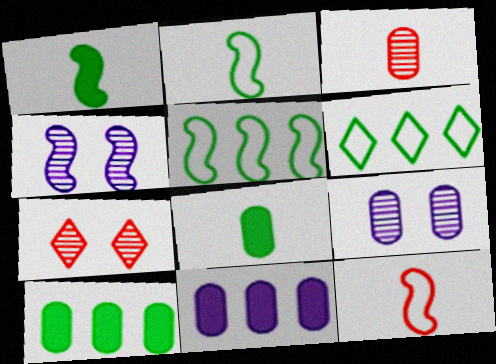[[2, 7, 11]]